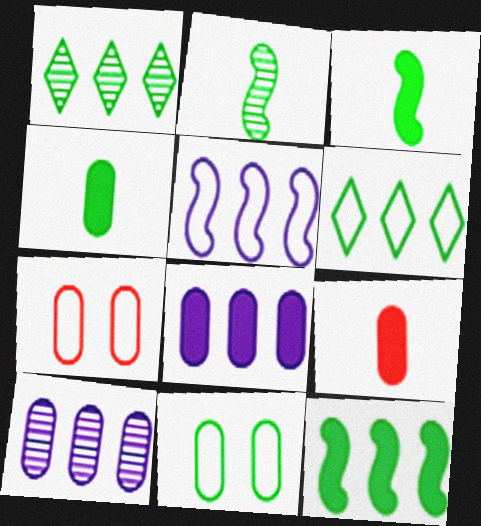[[1, 3, 11], 
[4, 7, 10], 
[9, 10, 11]]